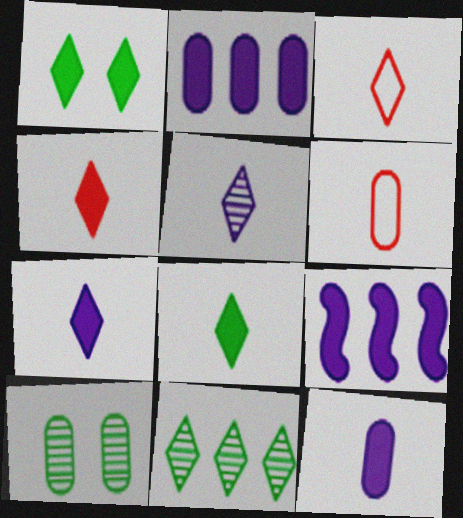[[2, 6, 10], 
[3, 5, 8], 
[3, 9, 10], 
[4, 7, 8]]